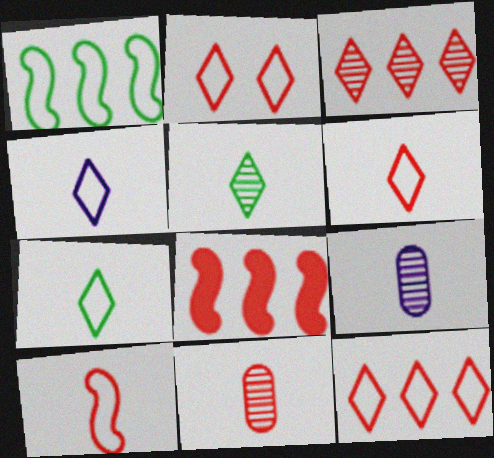[[2, 6, 12], 
[2, 8, 11], 
[4, 6, 7]]